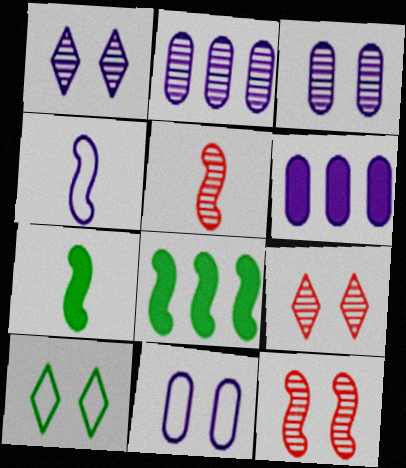[[1, 4, 6], 
[4, 5, 7], 
[4, 8, 12], 
[5, 6, 10]]